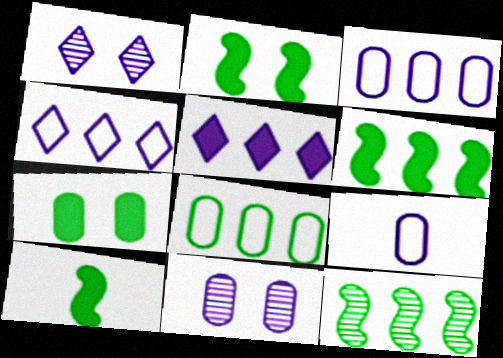[[2, 6, 10]]